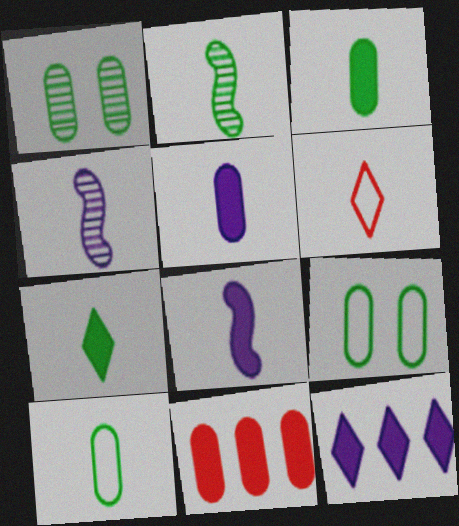[[2, 5, 6], 
[2, 7, 10], 
[3, 4, 6]]